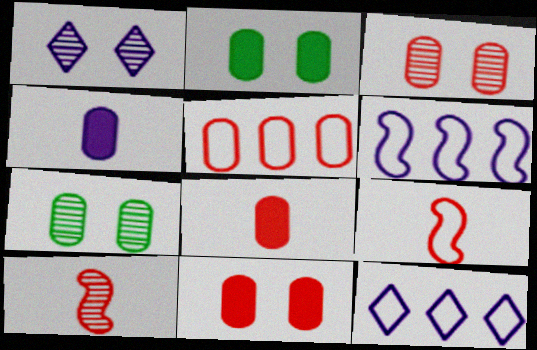[[1, 4, 6], 
[2, 10, 12], 
[3, 5, 8], 
[4, 5, 7]]